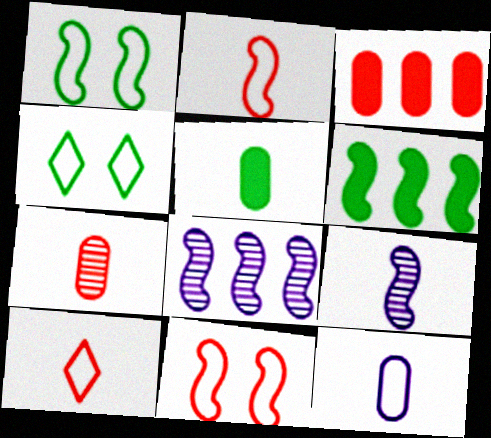[[3, 4, 9], 
[5, 7, 12], 
[5, 9, 10], 
[6, 9, 11]]